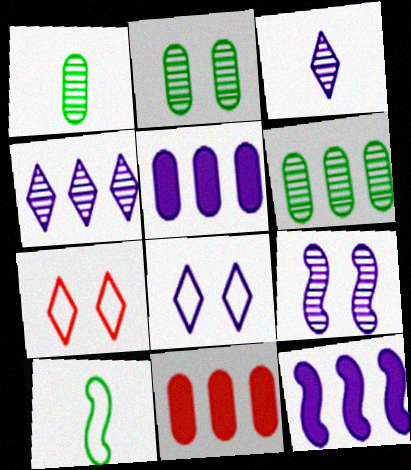[[1, 2, 6], 
[1, 7, 12]]